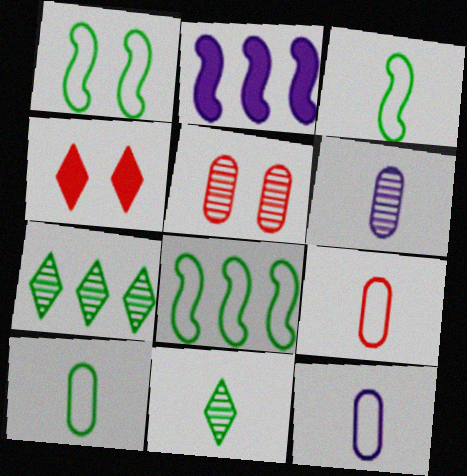[[1, 3, 8], 
[4, 6, 8], 
[9, 10, 12]]